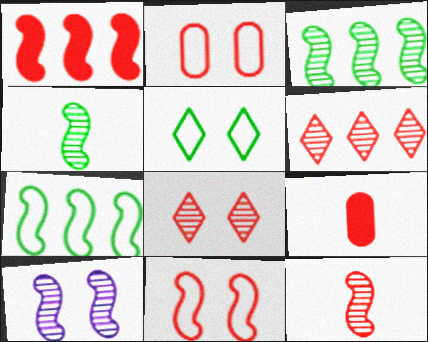[[1, 11, 12], 
[3, 10, 12], 
[6, 9, 11]]